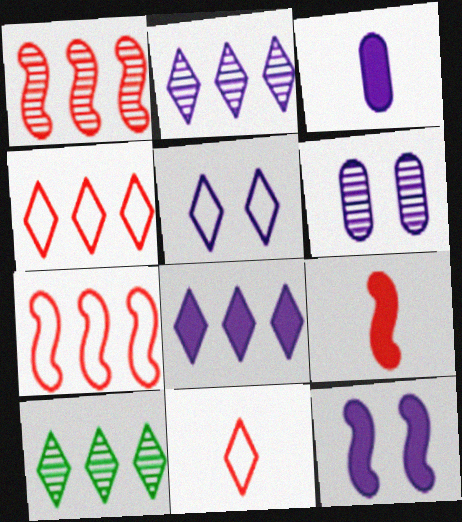[[3, 8, 12], 
[4, 8, 10], 
[5, 6, 12]]